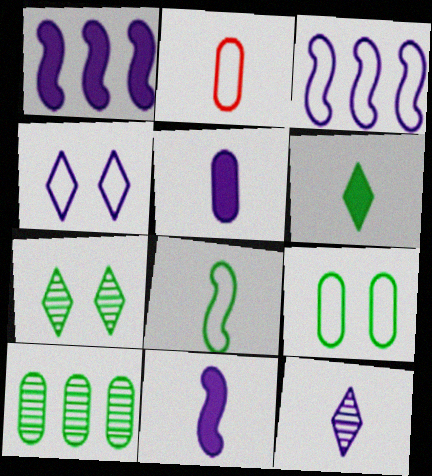[[1, 2, 7]]